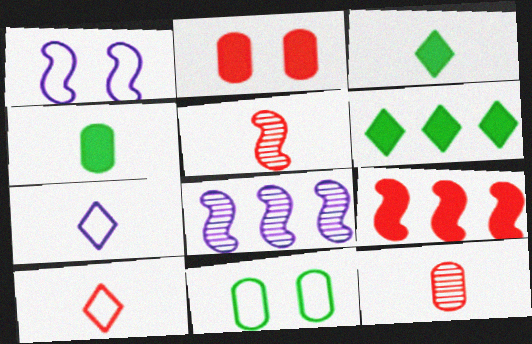[[1, 6, 12], 
[4, 5, 7]]